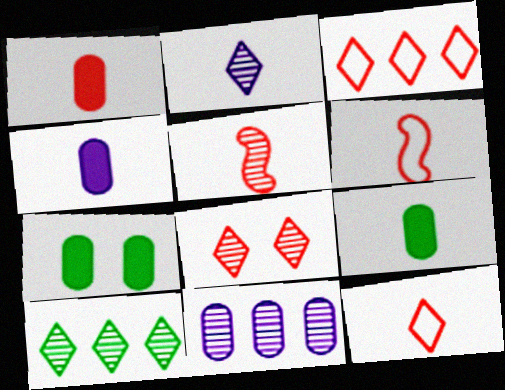[[1, 4, 9], 
[1, 5, 12], 
[2, 6, 9], 
[2, 8, 10]]